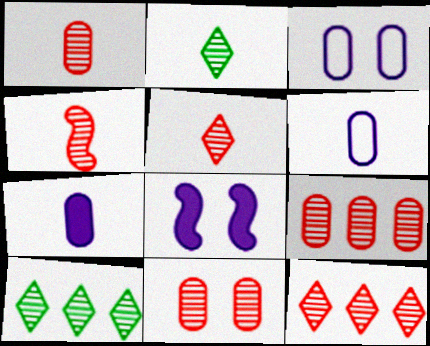[[1, 4, 5], 
[1, 9, 11], 
[4, 11, 12]]